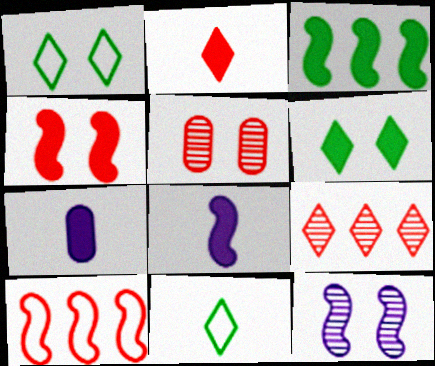[[2, 5, 10], 
[3, 4, 8]]